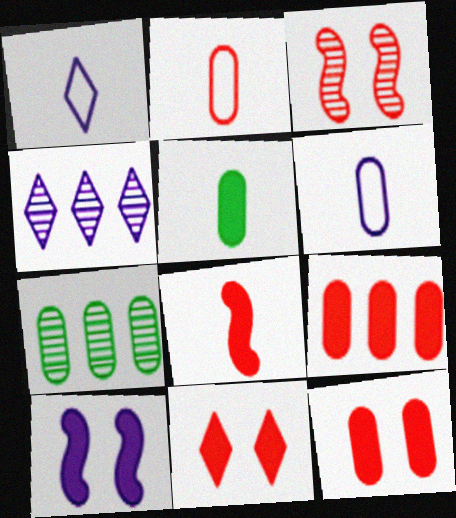[[4, 6, 10], 
[6, 7, 12], 
[8, 9, 11]]